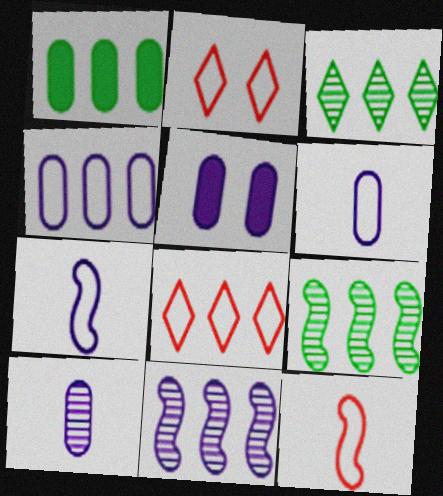[[1, 8, 11], 
[3, 5, 12], 
[4, 5, 10]]